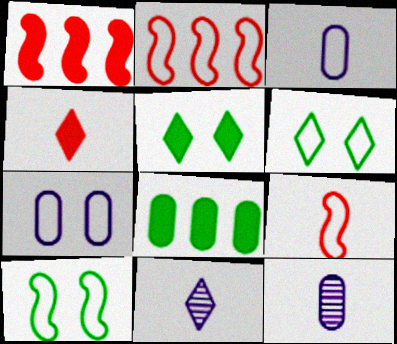[[1, 6, 12], 
[2, 3, 6], 
[2, 5, 12]]